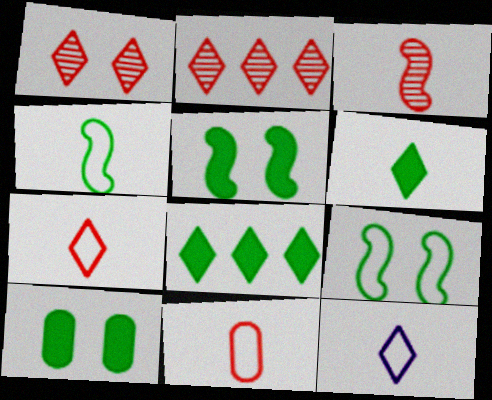[[1, 8, 12], 
[4, 11, 12]]